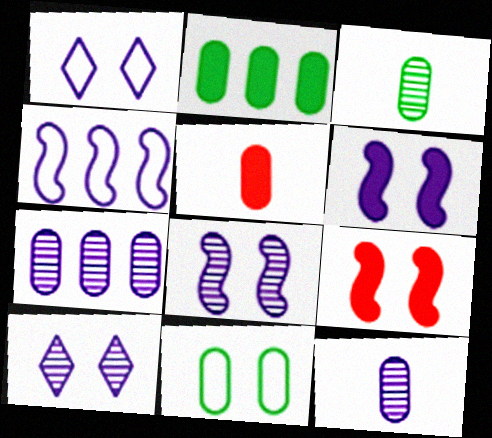[[2, 3, 11], 
[5, 7, 11], 
[9, 10, 11]]